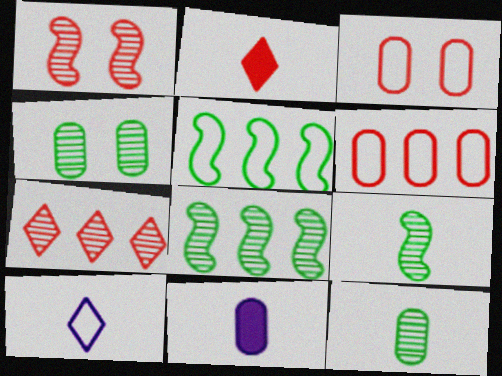[[1, 2, 6], 
[3, 5, 10], 
[4, 6, 11]]